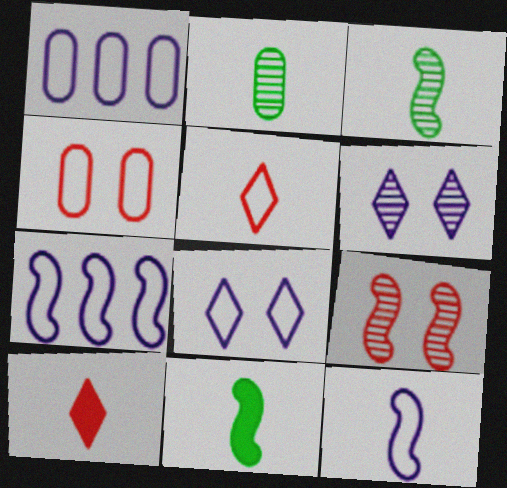[[1, 8, 12], 
[2, 10, 12], 
[7, 9, 11]]